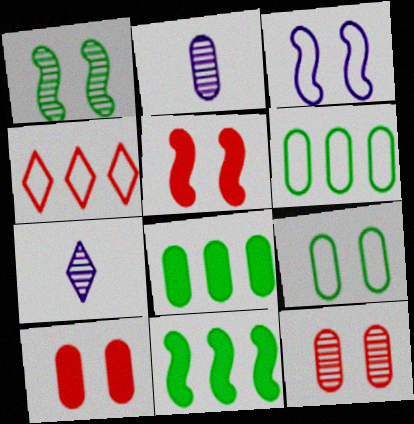[[1, 3, 5], 
[2, 6, 10], 
[5, 6, 7]]